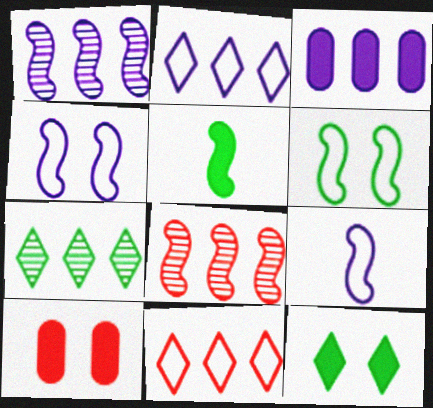[[1, 2, 3], 
[4, 5, 8], 
[7, 9, 10]]